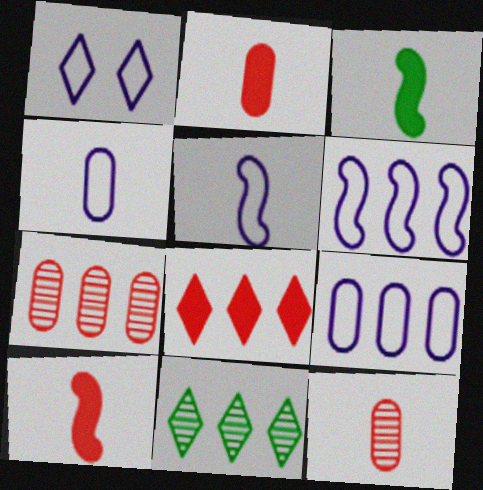[[1, 3, 7], 
[1, 4, 6], 
[1, 5, 9]]